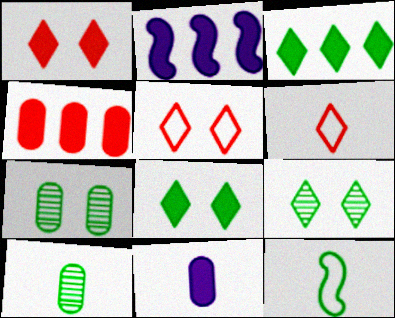[[2, 3, 4], 
[2, 5, 10], 
[2, 6, 7], 
[3, 7, 12]]